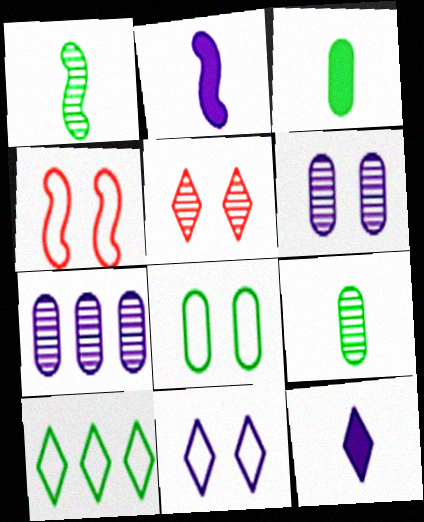[[1, 5, 7], 
[2, 7, 11], 
[4, 8, 11], 
[5, 10, 12]]